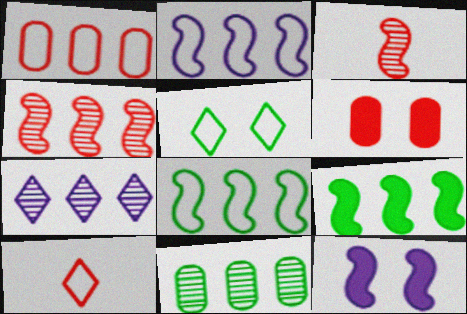[[1, 7, 9], 
[2, 4, 9], 
[3, 8, 12], 
[4, 6, 10], 
[4, 7, 11], 
[10, 11, 12]]